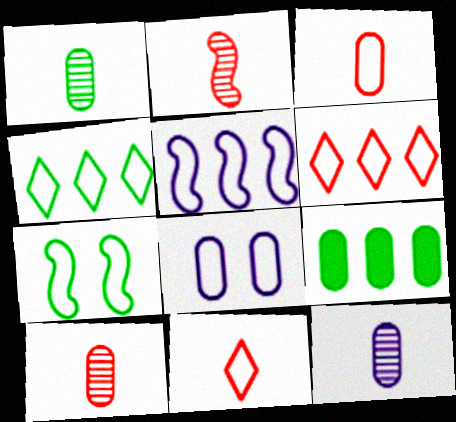[[1, 10, 12], 
[8, 9, 10]]